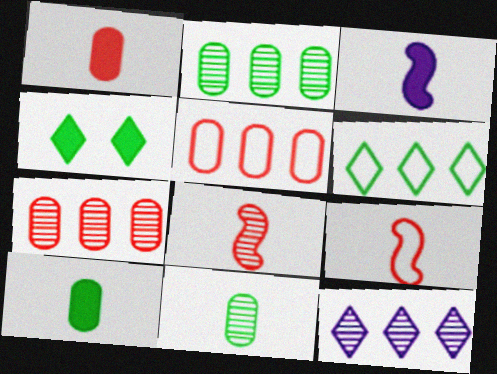[]